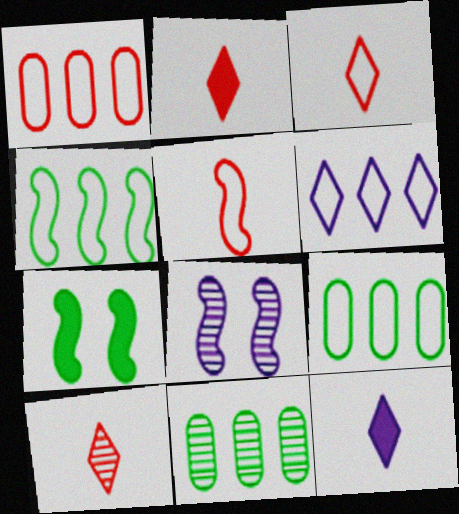[[1, 4, 6], 
[2, 3, 10], 
[2, 8, 9], 
[8, 10, 11]]